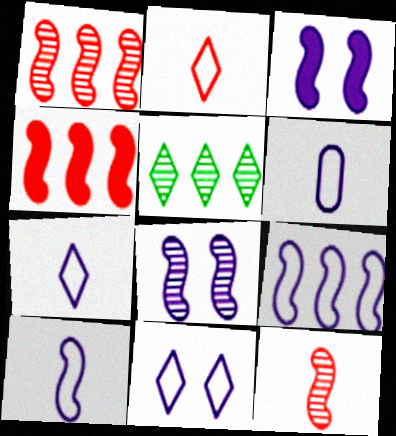[[6, 7, 10], 
[6, 9, 11]]